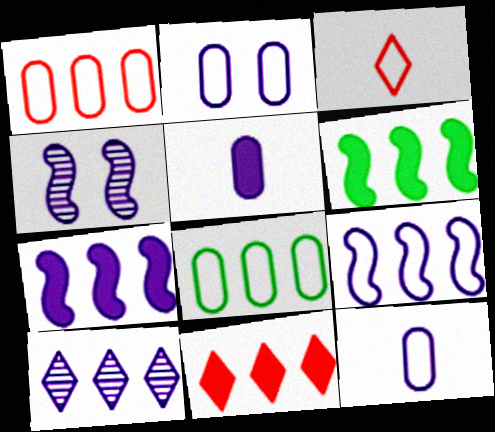[[1, 6, 10]]